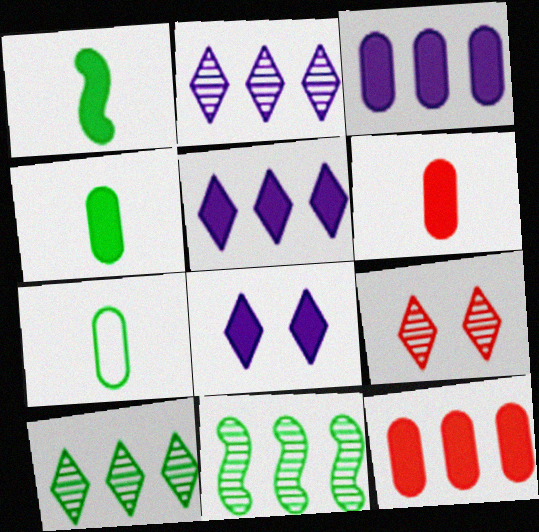[[1, 8, 12]]